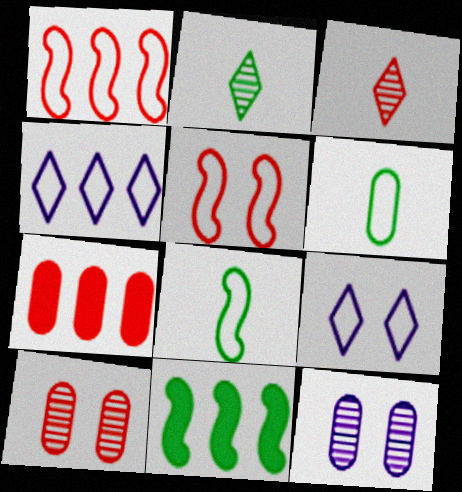[[1, 6, 9], 
[3, 5, 7], 
[4, 5, 6], 
[6, 7, 12]]